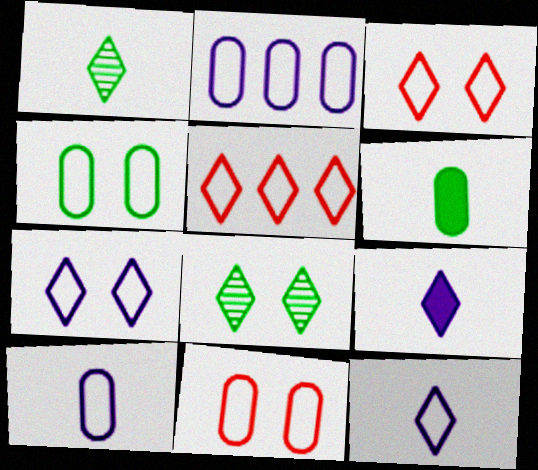[[5, 8, 9]]